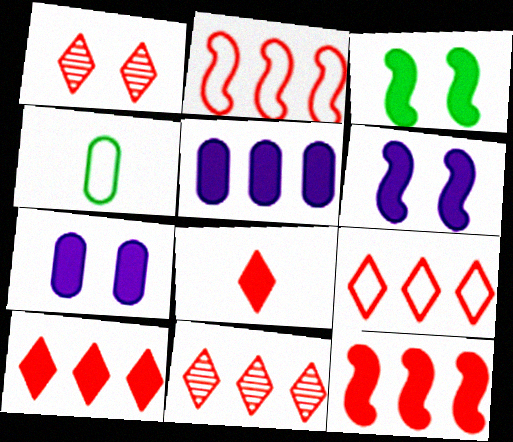[[1, 8, 9], 
[3, 5, 8], 
[4, 6, 11], 
[9, 10, 11]]